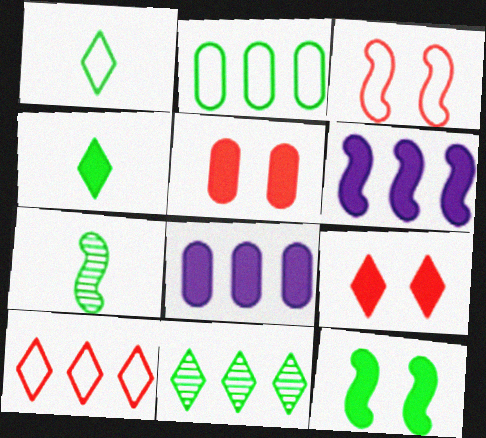[[3, 6, 7], 
[4, 5, 6]]